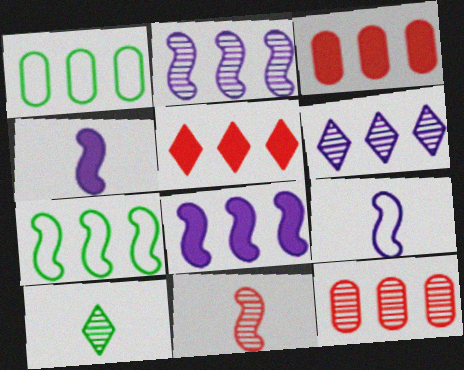[[1, 2, 5], 
[3, 6, 7]]